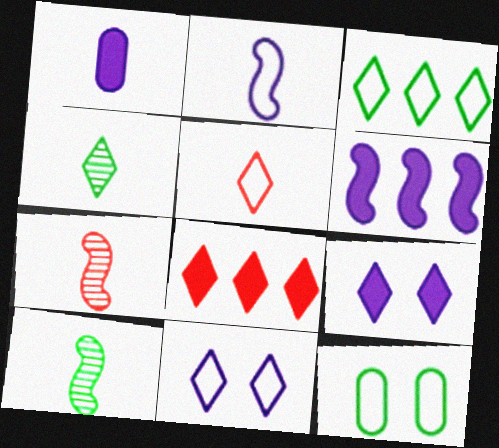[[1, 5, 10], 
[1, 6, 9], 
[3, 5, 11], 
[4, 8, 11]]